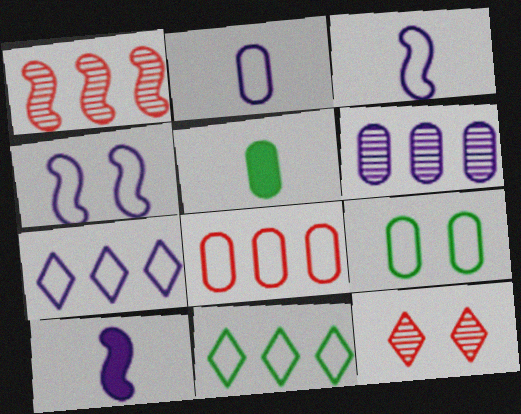[[2, 4, 7], 
[2, 8, 9]]